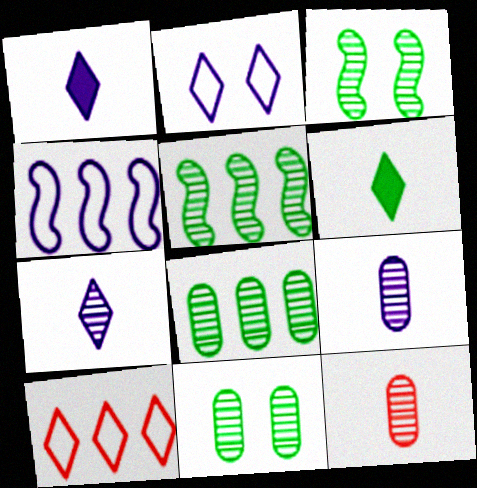[]